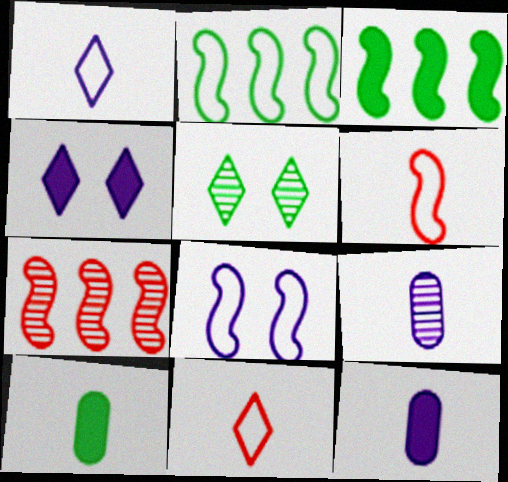[[2, 5, 10], 
[2, 6, 8], 
[5, 7, 9]]